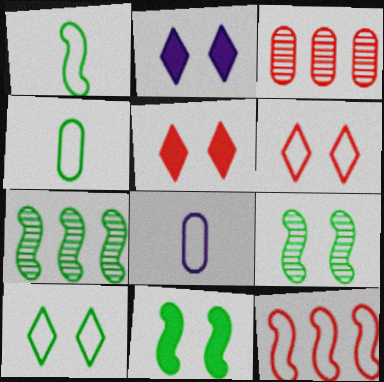[[1, 2, 3], 
[1, 7, 11], 
[5, 7, 8], 
[8, 10, 12]]